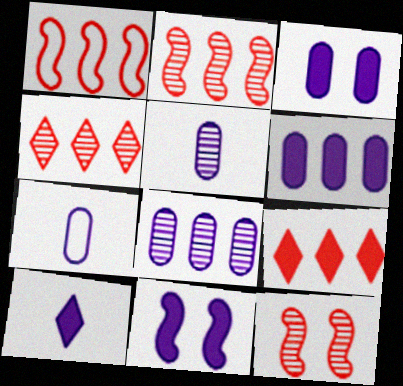[[3, 7, 8], 
[6, 10, 11]]